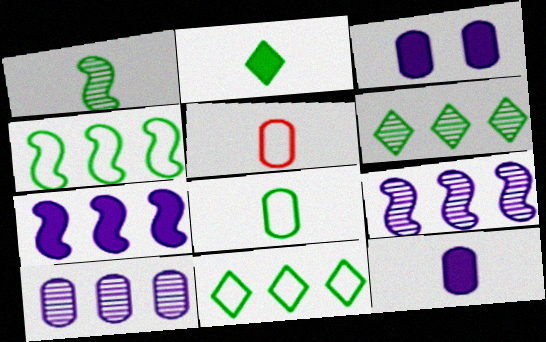[[1, 2, 8]]